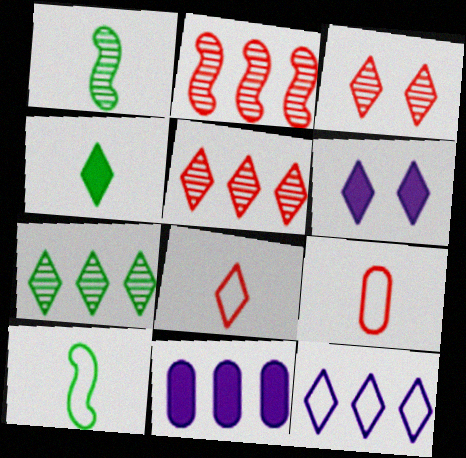[[3, 4, 12], 
[3, 10, 11], 
[6, 7, 8]]